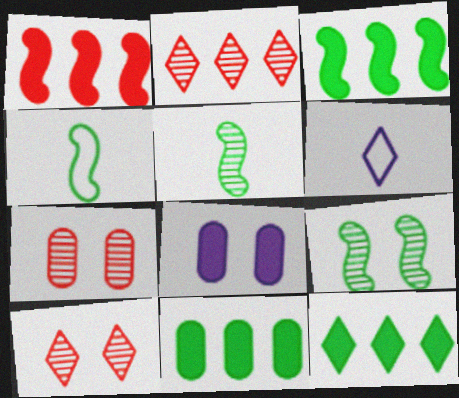[[2, 4, 8], 
[3, 4, 9], 
[3, 6, 7], 
[3, 11, 12], 
[6, 10, 12]]